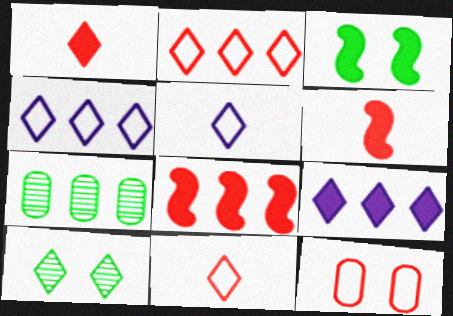[[1, 4, 10], 
[4, 7, 8], 
[9, 10, 11]]